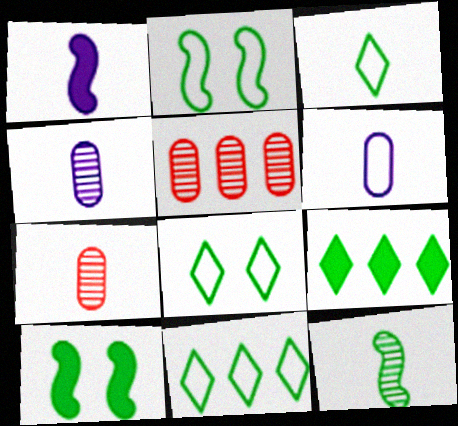[[1, 3, 7], 
[1, 5, 8], 
[3, 8, 11]]